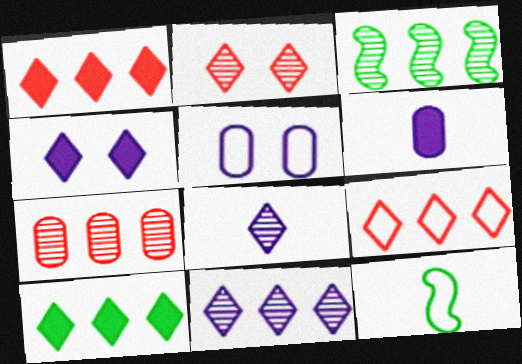[[3, 7, 11], 
[4, 7, 12], 
[5, 9, 12], 
[9, 10, 11]]